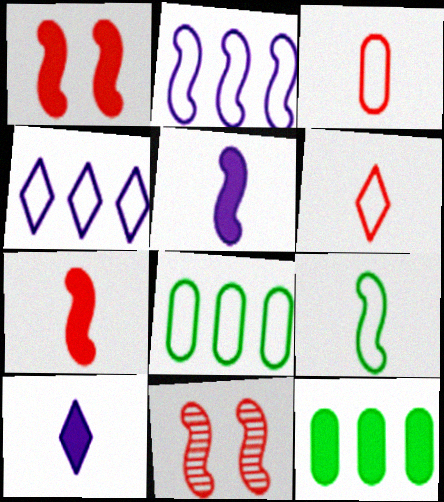[[1, 10, 12], 
[8, 10, 11]]